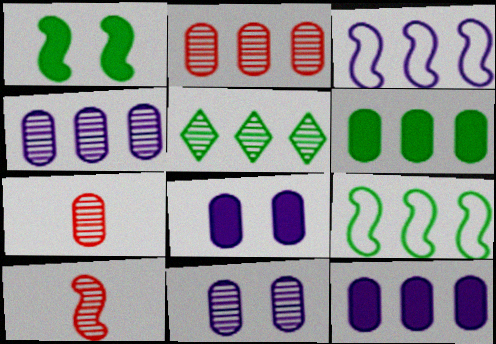[[1, 3, 10], 
[5, 6, 9], 
[5, 10, 11]]